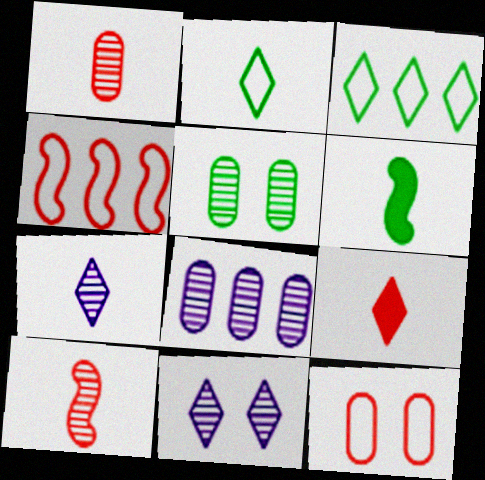[[1, 5, 8], 
[2, 7, 9], 
[3, 5, 6], 
[3, 9, 11]]